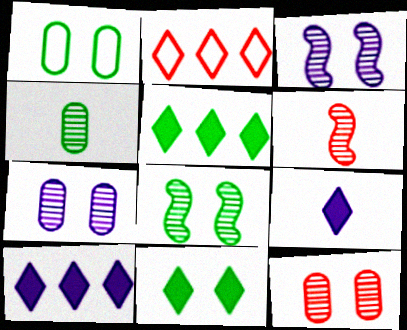[[1, 6, 10], 
[1, 8, 11]]